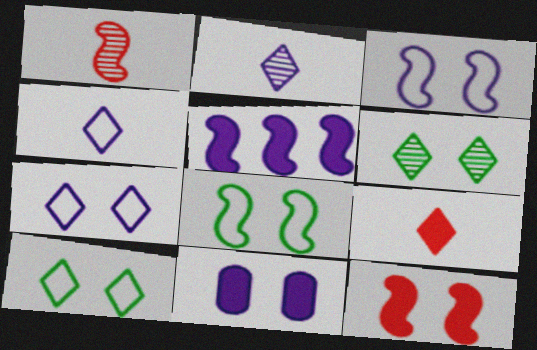[[1, 5, 8]]